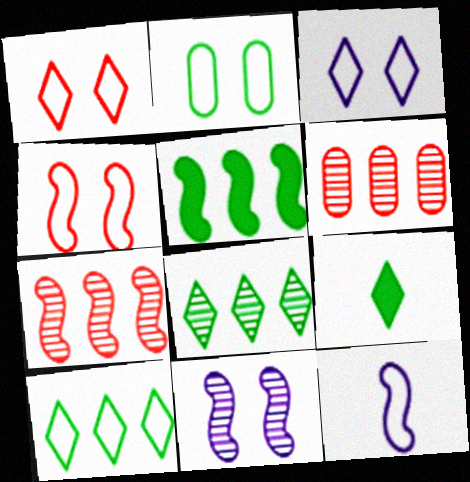[[2, 3, 4]]